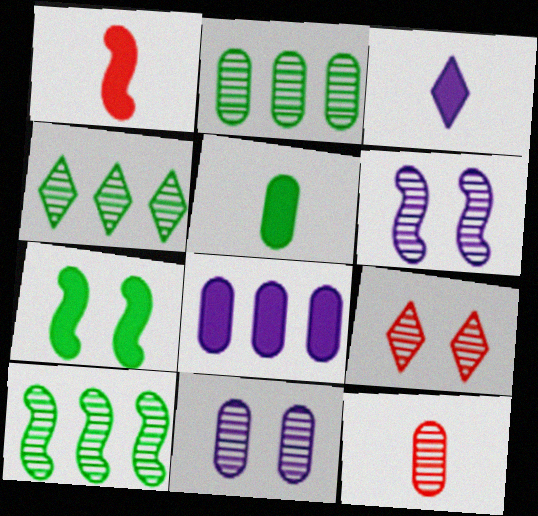[[1, 3, 5], 
[2, 4, 10], 
[2, 11, 12], 
[4, 6, 12]]